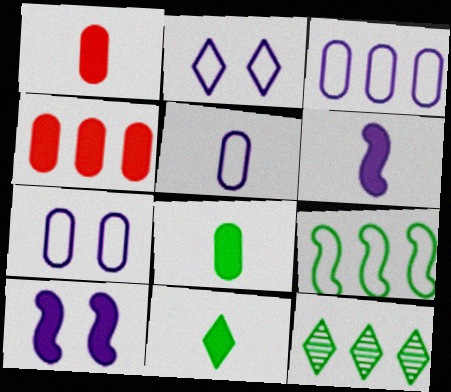[[1, 6, 11], 
[3, 5, 7], 
[4, 10, 11]]